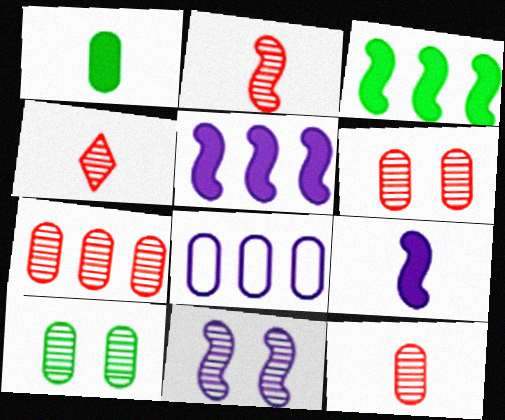[[1, 6, 8], 
[2, 4, 12], 
[6, 7, 12]]